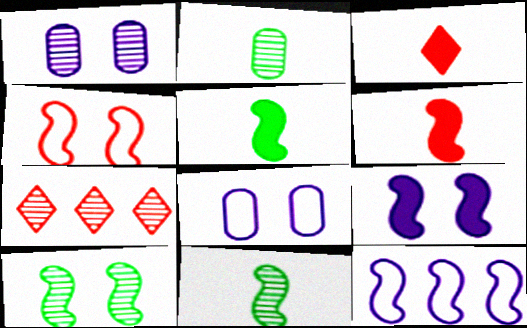[[1, 7, 11], 
[4, 9, 10], 
[5, 7, 8], 
[6, 10, 12]]